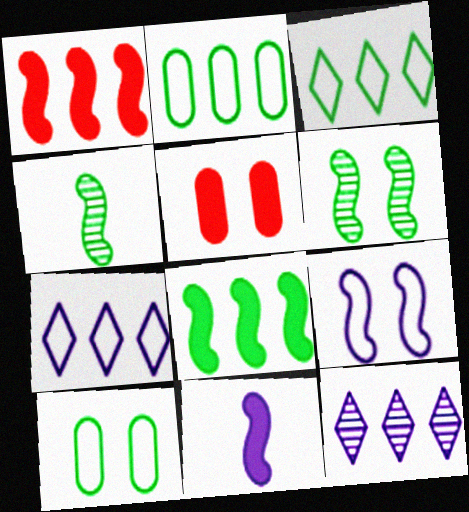[[1, 2, 12], 
[1, 4, 9], 
[4, 5, 7]]